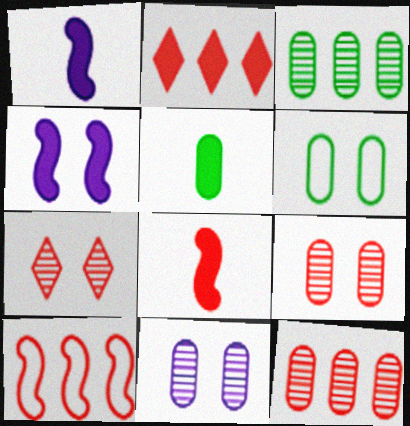[[2, 4, 5], 
[2, 10, 12], 
[3, 5, 6], 
[4, 6, 7]]